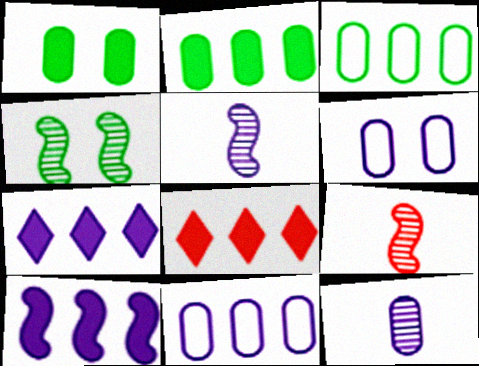[[2, 8, 10], 
[5, 6, 7]]